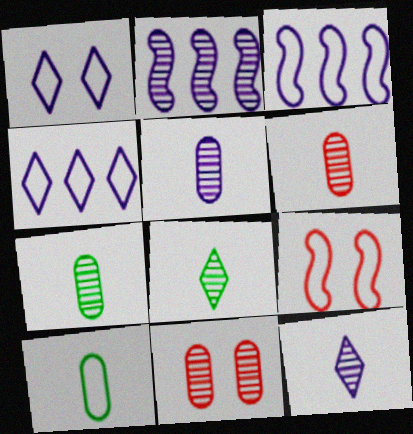[[2, 8, 11], 
[4, 9, 10], 
[5, 6, 7]]